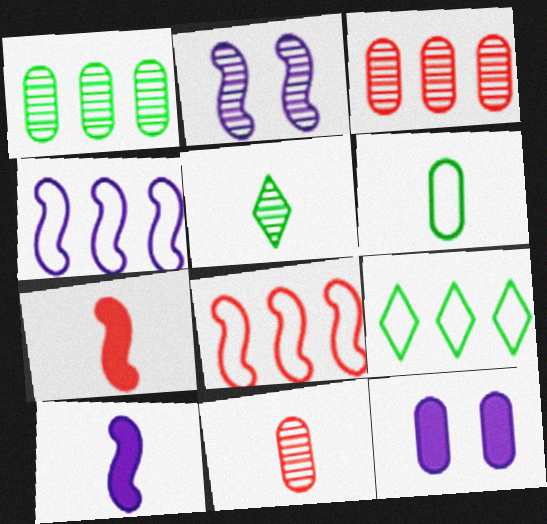[[2, 3, 5], 
[2, 4, 10], 
[3, 6, 12], 
[5, 8, 12]]